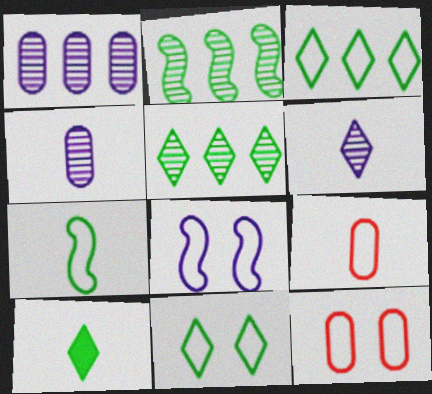[[3, 8, 9], 
[5, 10, 11], 
[8, 11, 12]]